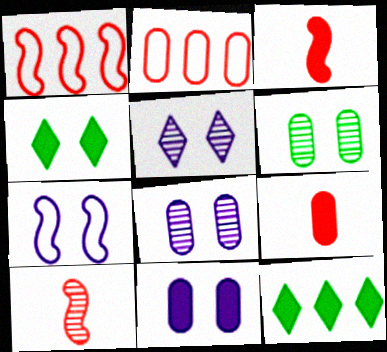[[3, 11, 12], 
[5, 7, 11]]